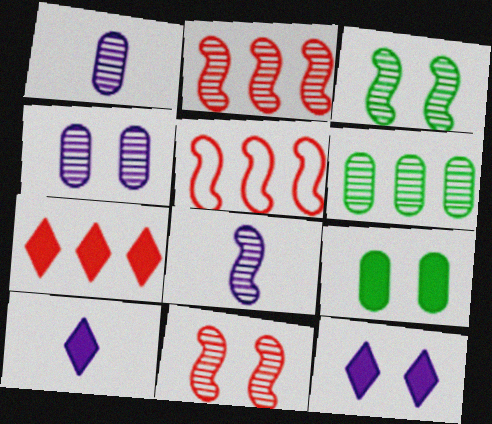[[2, 3, 8]]